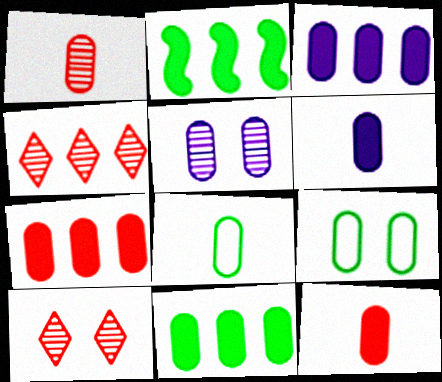[[1, 3, 9], 
[1, 6, 8], 
[3, 7, 11], 
[5, 7, 8]]